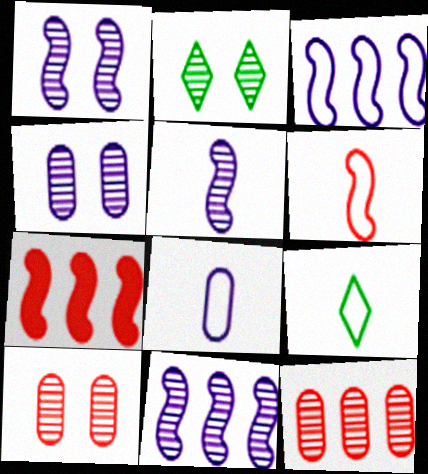[[1, 2, 10], 
[1, 5, 11], 
[2, 5, 12], 
[2, 7, 8], 
[4, 7, 9], 
[6, 8, 9]]